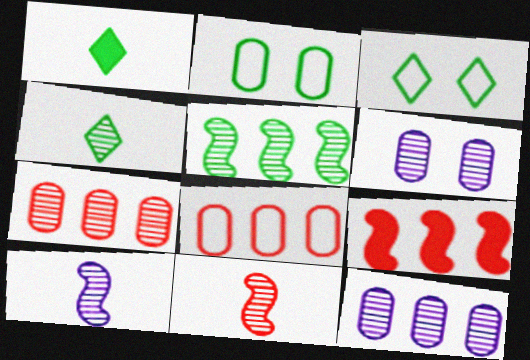[[1, 2, 5]]